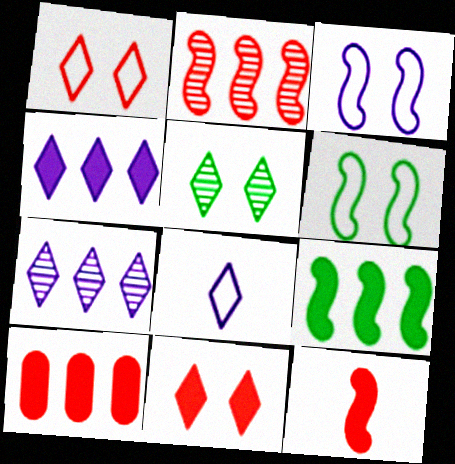[[4, 9, 10], 
[10, 11, 12]]